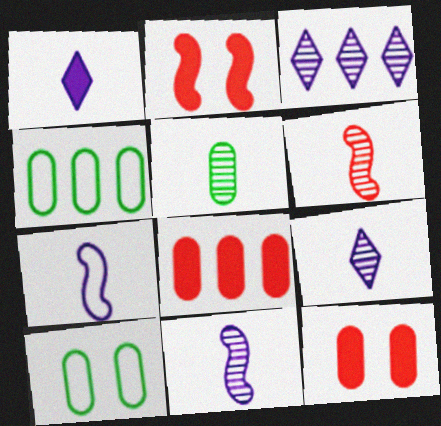[[2, 4, 9], 
[5, 6, 9]]